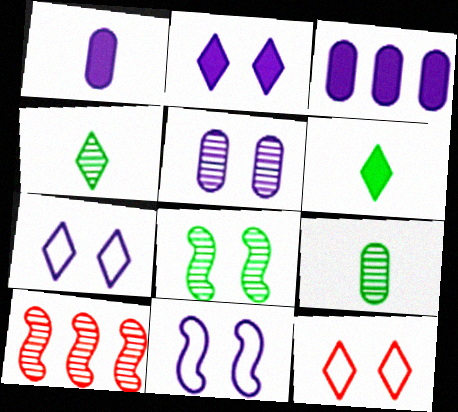[[2, 5, 11], 
[4, 5, 10]]